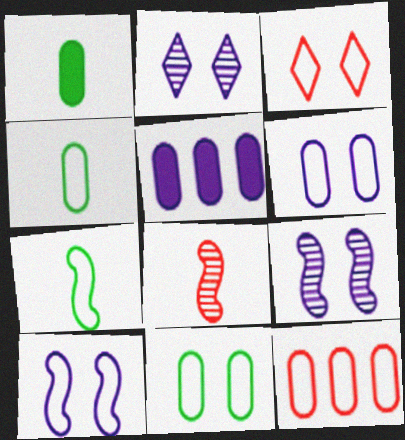[[3, 10, 11], 
[4, 6, 12]]